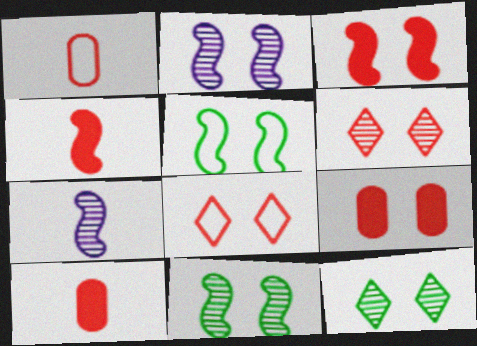[[2, 3, 5]]